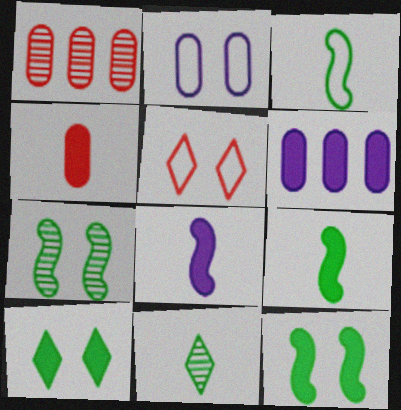[]